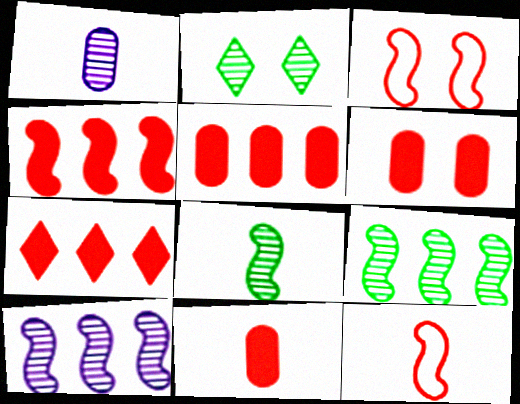[[4, 5, 7], 
[5, 6, 11]]